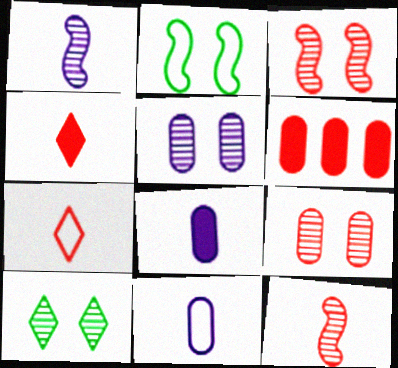[[3, 5, 10], 
[3, 6, 7]]